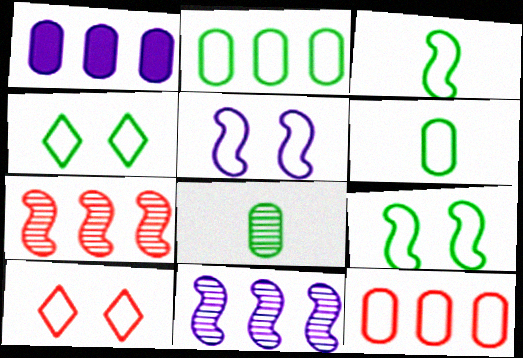[[2, 3, 4]]